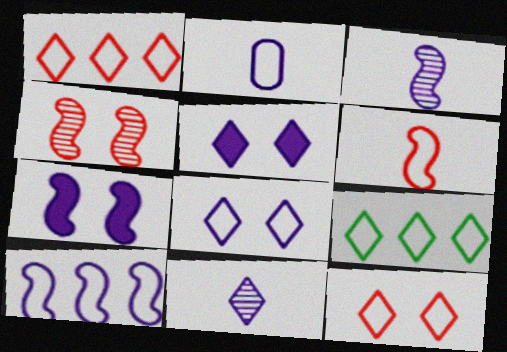[[2, 8, 10], 
[3, 7, 10]]